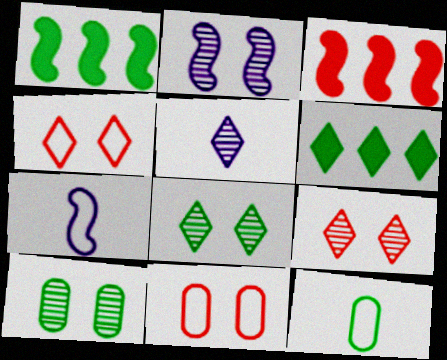[[1, 5, 11], 
[1, 8, 12], 
[2, 9, 10], 
[4, 5, 6]]